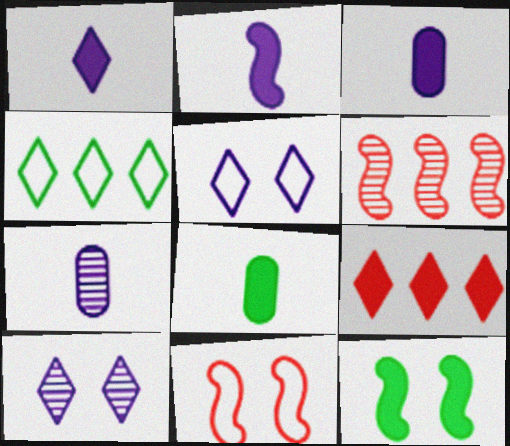[[1, 2, 3], 
[3, 9, 12], 
[5, 6, 8]]